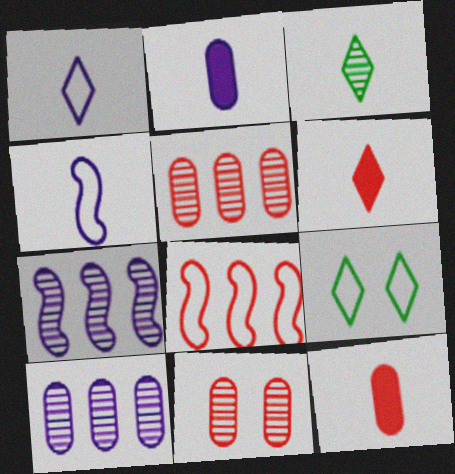[[1, 3, 6], 
[3, 4, 12], 
[3, 7, 11], 
[6, 8, 11], 
[7, 9, 12]]